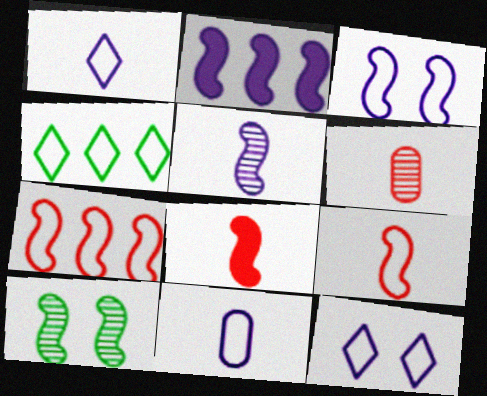[[2, 3, 5], 
[2, 9, 10]]